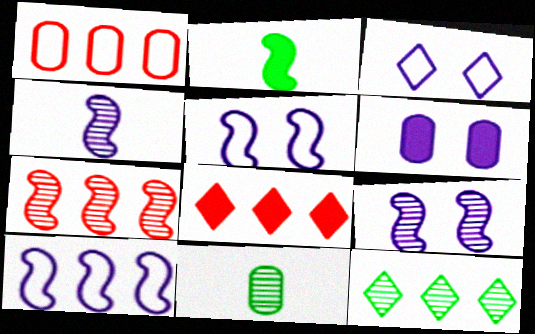[[1, 6, 11], 
[1, 7, 8], 
[2, 5, 7], 
[2, 6, 8], 
[3, 6, 9], 
[5, 8, 11]]